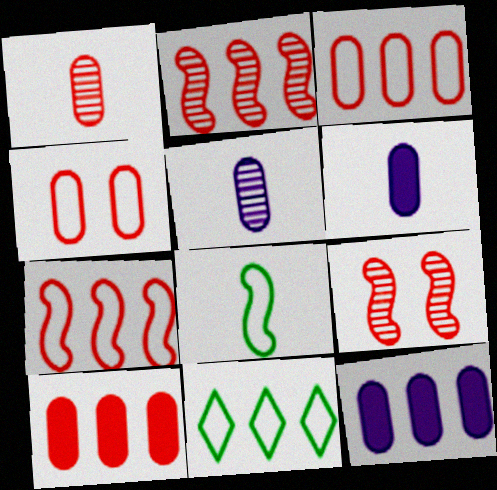[[1, 4, 10], 
[2, 11, 12], 
[6, 9, 11]]